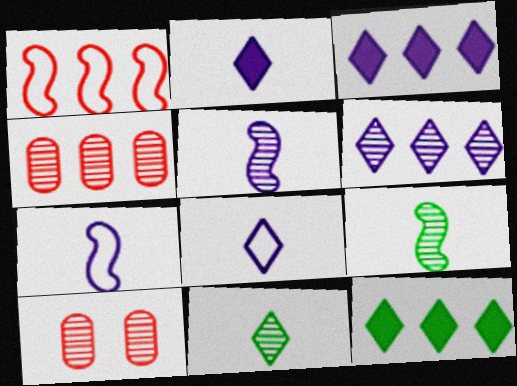[[6, 9, 10], 
[7, 10, 12]]